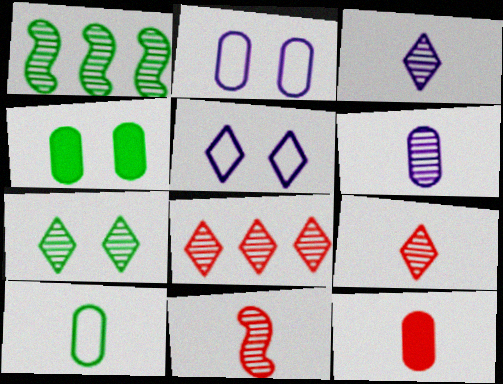[[1, 5, 12], 
[3, 7, 8], 
[6, 10, 12]]